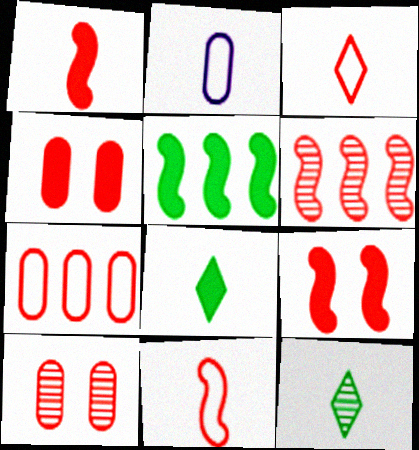[[1, 2, 12], 
[3, 4, 6], 
[6, 9, 11]]